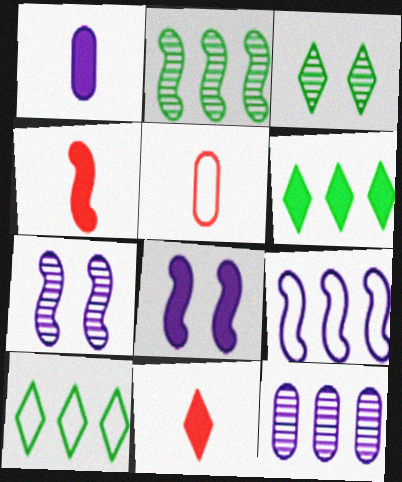[[5, 6, 7]]